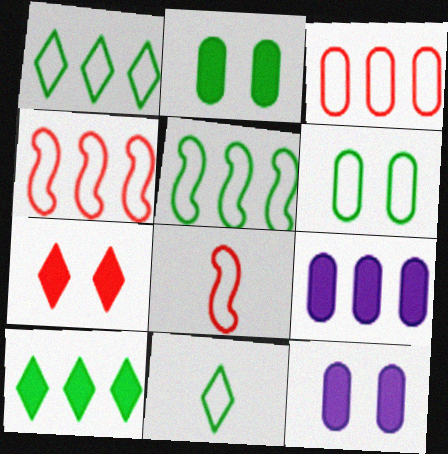[[5, 6, 11]]